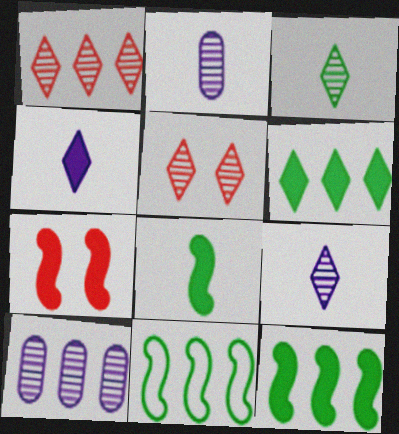[]